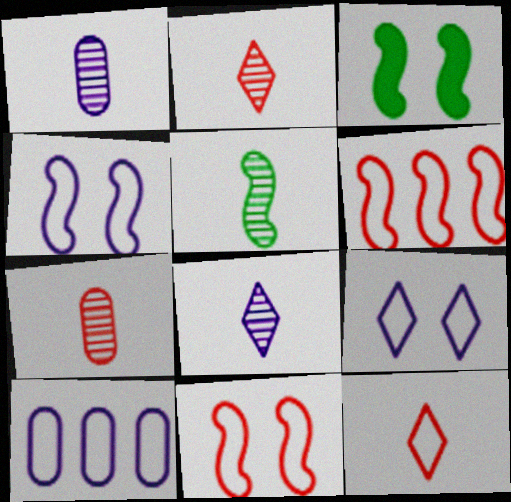[[1, 2, 5], 
[2, 3, 10], 
[5, 7, 8]]